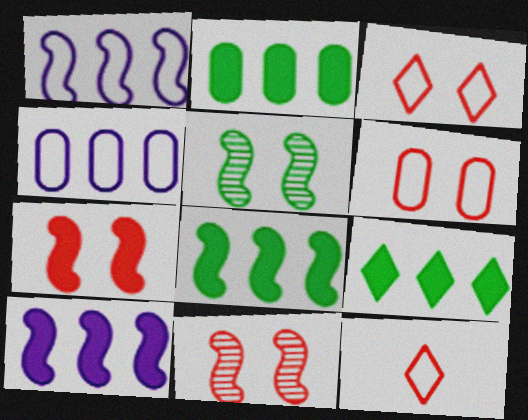[[2, 8, 9]]